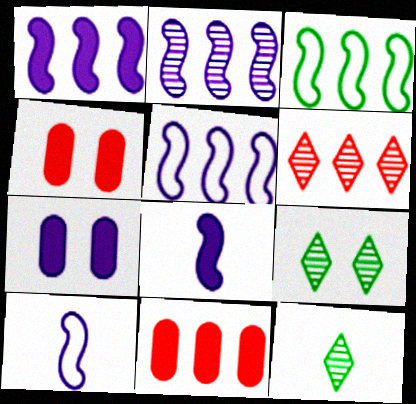[[1, 2, 5], 
[4, 5, 12], 
[9, 10, 11]]